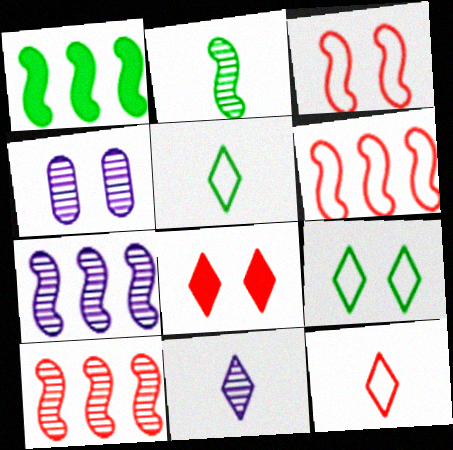[[1, 4, 12], 
[1, 6, 7], 
[4, 7, 11]]